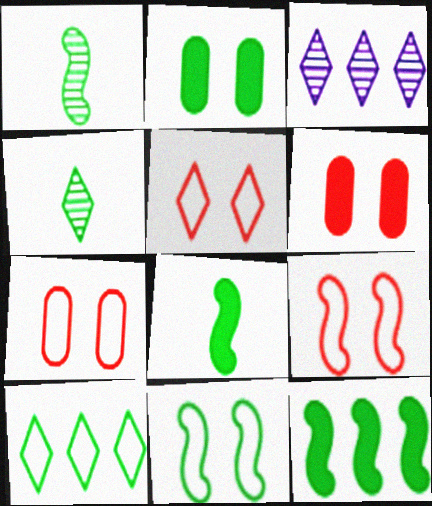[[1, 2, 10], 
[1, 11, 12], 
[3, 7, 8], 
[5, 7, 9]]